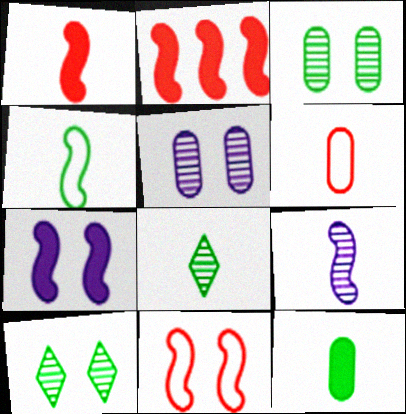[[1, 4, 9], 
[4, 8, 12]]